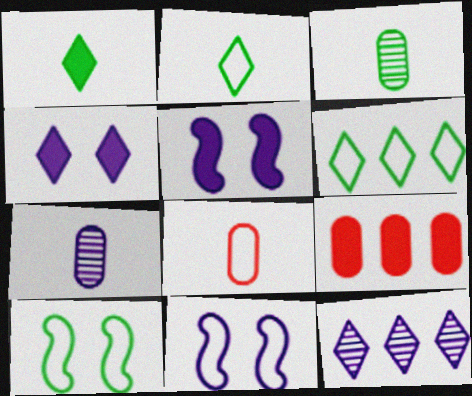[[1, 5, 9], 
[6, 8, 11]]